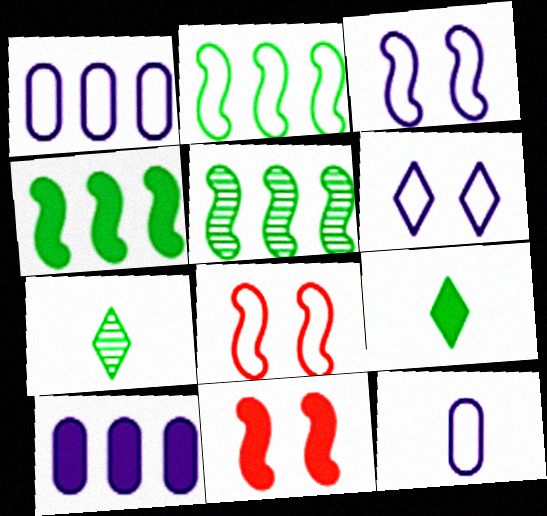[[1, 7, 11], 
[2, 4, 5], 
[7, 8, 10], 
[9, 10, 11]]